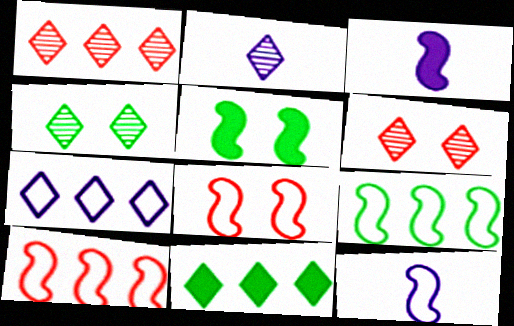[[1, 2, 4], 
[1, 7, 11], 
[8, 9, 12]]